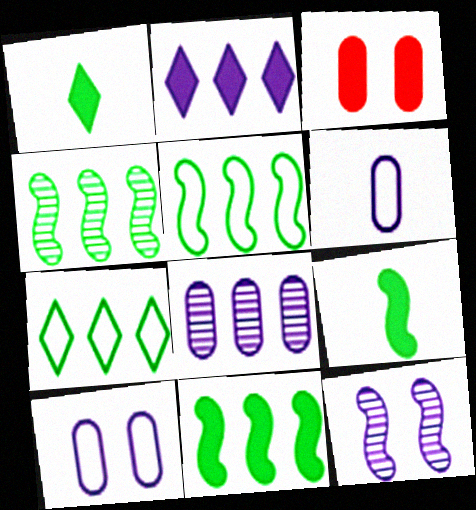[[2, 3, 9], 
[2, 6, 12], 
[4, 5, 11]]